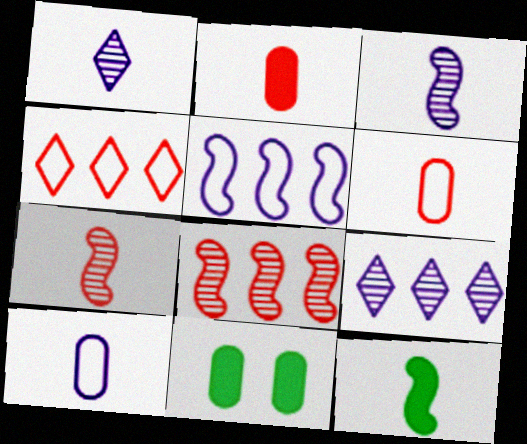[[1, 6, 12], 
[3, 4, 11]]